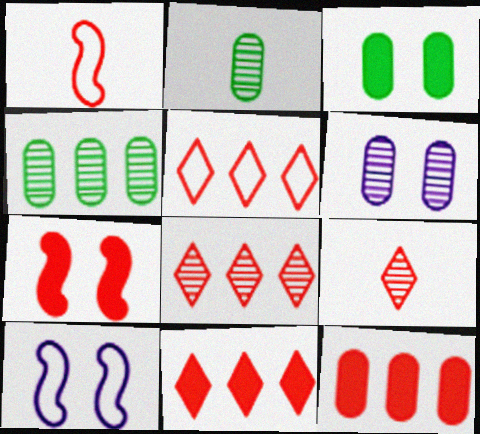[[2, 10, 11], 
[5, 8, 11]]